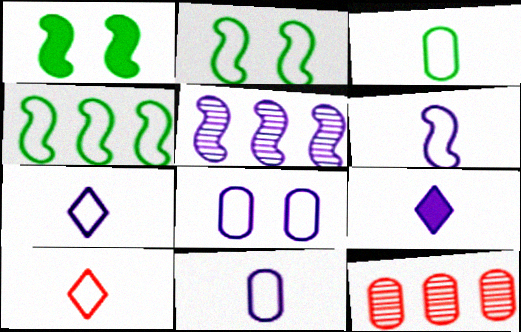[[1, 7, 12], 
[2, 9, 12], 
[3, 6, 10], 
[4, 8, 10], 
[5, 8, 9], 
[6, 7, 11]]